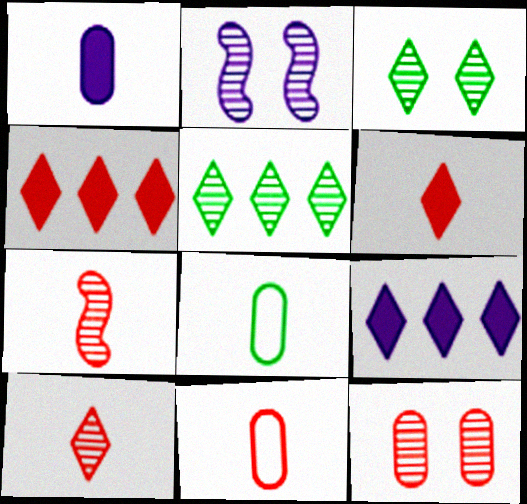[[2, 3, 12], 
[2, 4, 8], 
[6, 7, 11]]